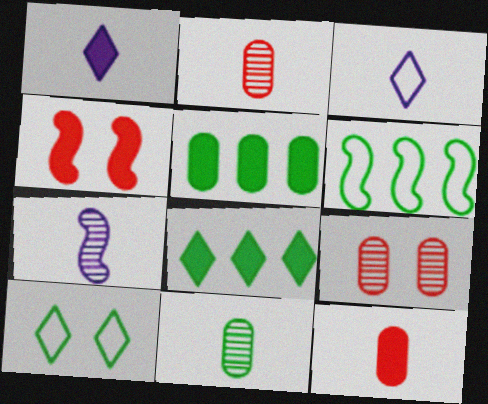[[1, 4, 5], 
[1, 6, 9], 
[4, 6, 7]]